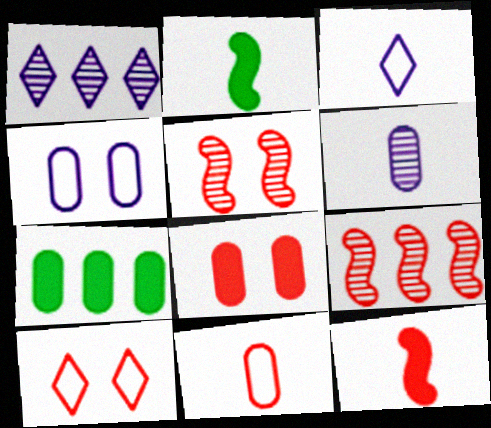[[3, 5, 7], 
[5, 8, 10]]